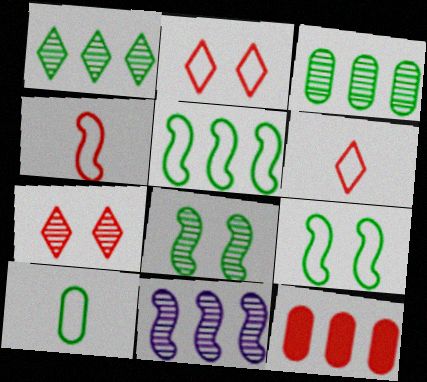[[4, 7, 12]]